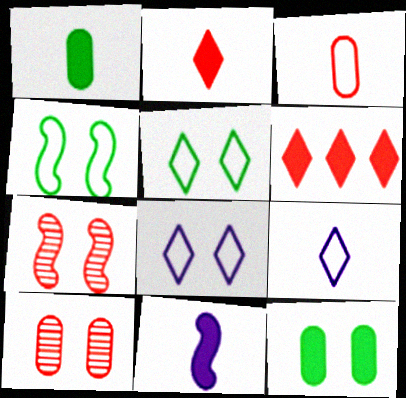[[1, 2, 11], 
[3, 6, 7], 
[6, 11, 12], 
[7, 8, 12]]